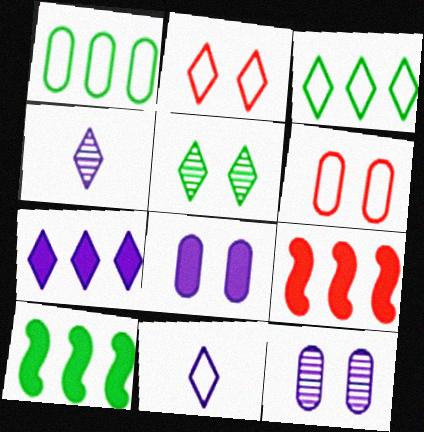[[2, 3, 11], 
[4, 6, 10]]